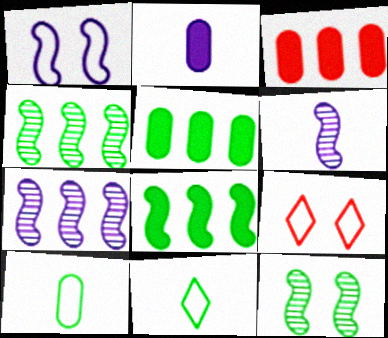[[2, 4, 9], 
[5, 6, 9], 
[5, 11, 12]]